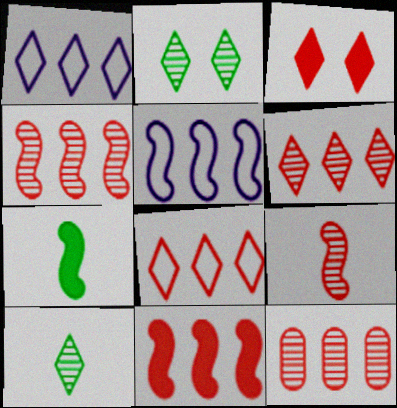[[1, 3, 10], 
[4, 6, 12], 
[8, 11, 12]]